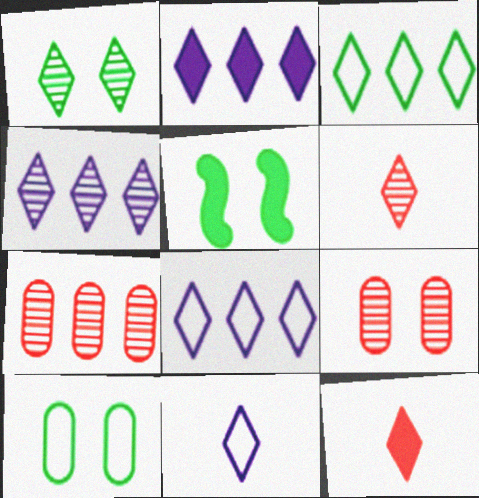[[1, 4, 6], 
[1, 5, 10], 
[1, 8, 12], 
[2, 4, 8], 
[5, 7, 11]]